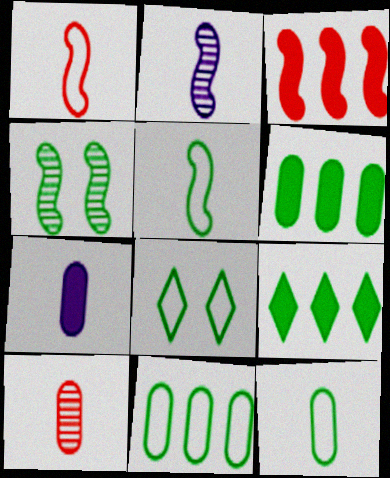[[4, 9, 12], 
[5, 8, 11], 
[7, 10, 12]]